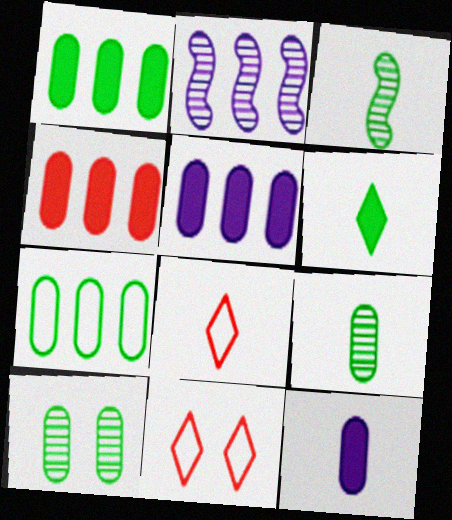[[1, 4, 5], 
[3, 5, 11], 
[3, 8, 12]]